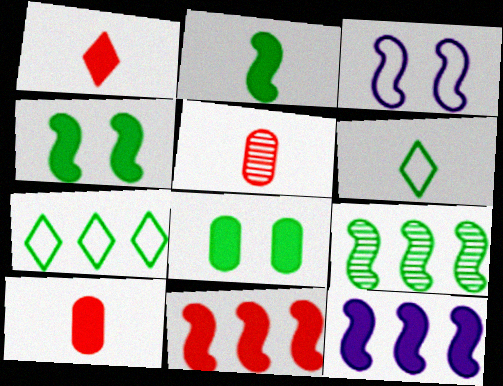[[1, 8, 12], 
[6, 8, 9]]